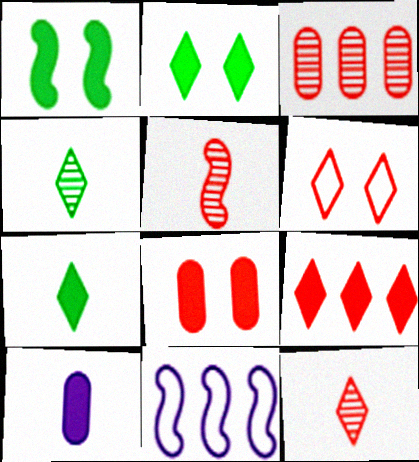[[1, 5, 11], 
[1, 9, 10], 
[4, 8, 11], 
[6, 9, 12]]